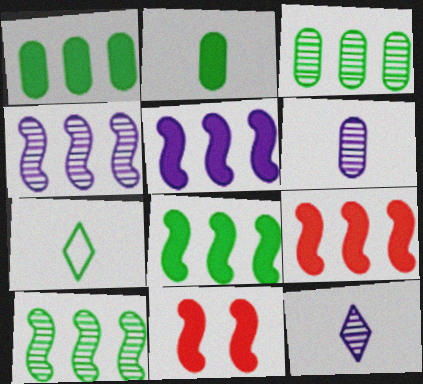[[5, 8, 9]]